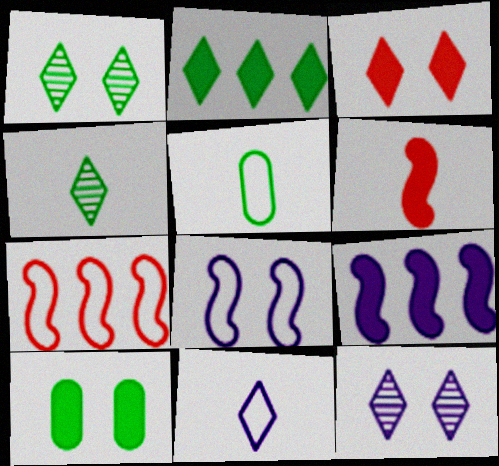[]